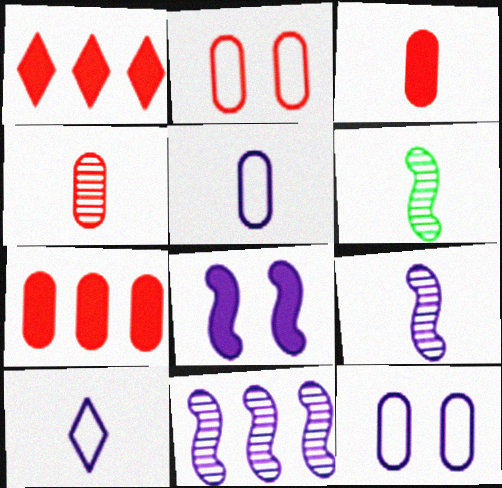[[1, 6, 12], 
[2, 4, 7], 
[3, 6, 10]]